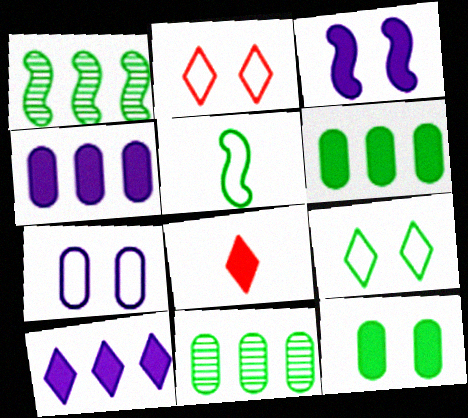[[1, 7, 8], 
[3, 6, 8]]